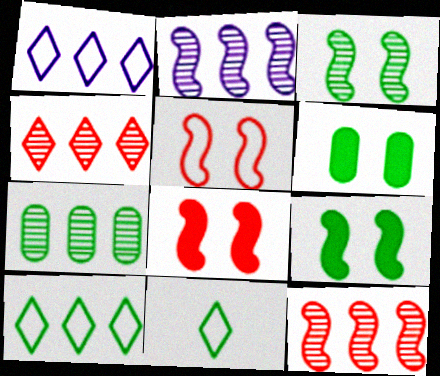[[2, 4, 7], 
[7, 9, 11]]